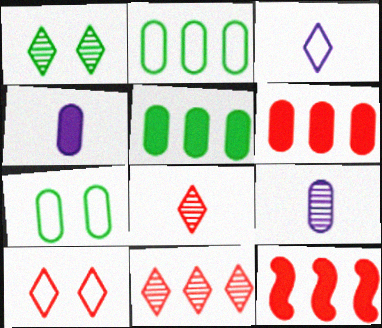[[6, 7, 9]]